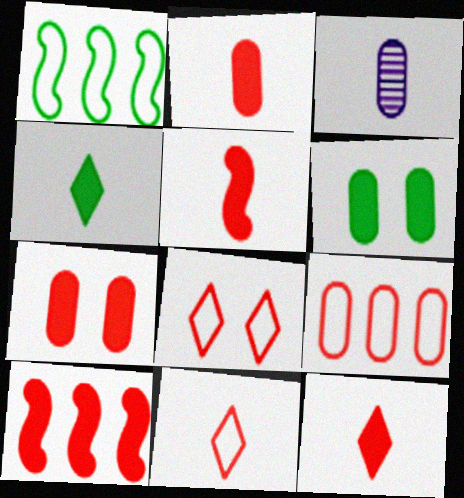[[2, 5, 12], 
[3, 6, 9], 
[7, 10, 12]]